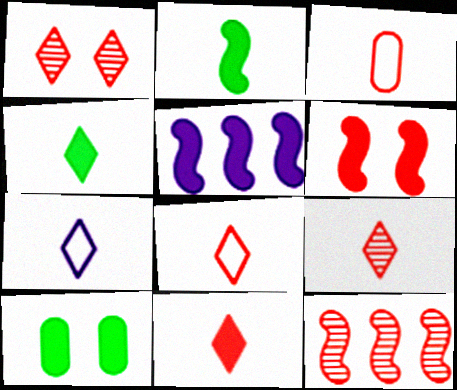[[2, 5, 6], 
[4, 7, 9], 
[5, 10, 11], 
[7, 10, 12], 
[8, 9, 11]]